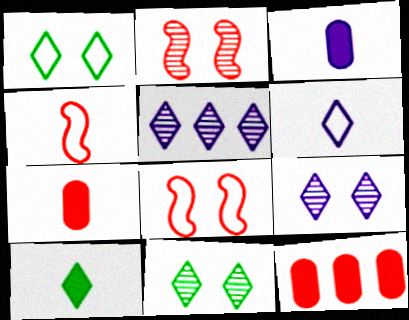[]